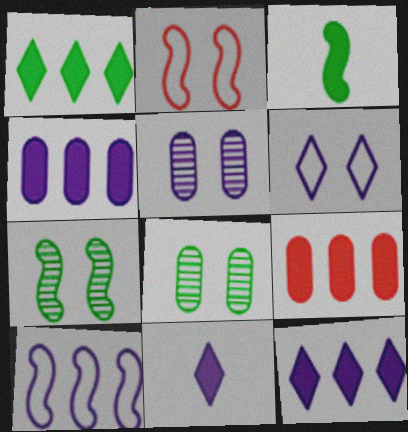[[5, 10, 11]]